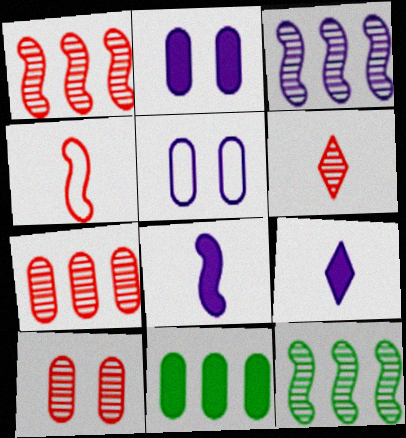[[1, 3, 12], 
[1, 6, 10], 
[3, 5, 9]]